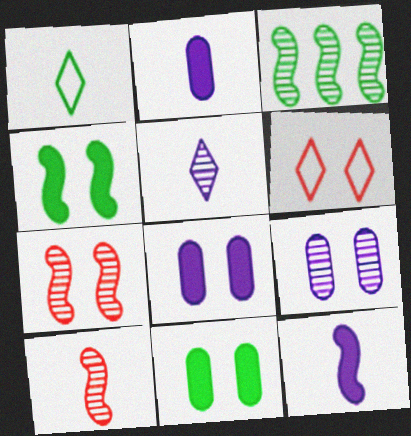[[1, 2, 10], 
[1, 3, 11], 
[2, 3, 6], 
[4, 6, 9]]